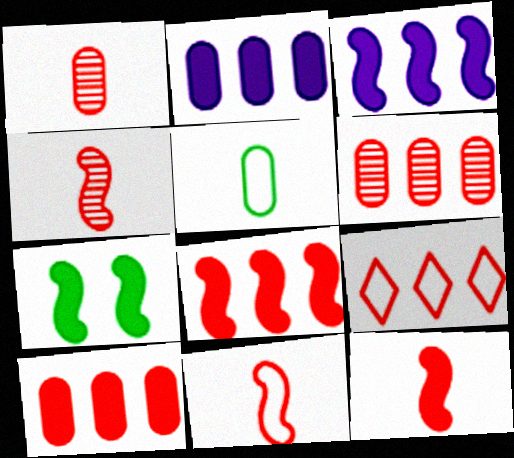[[3, 7, 12], 
[4, 11, 12], 
[6, 8, 9]]